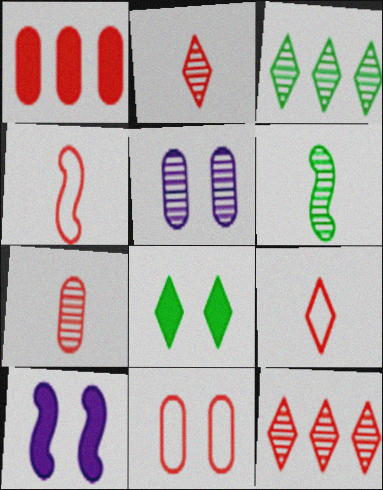[[1, 7, 11], 
[5, 6, 12]]